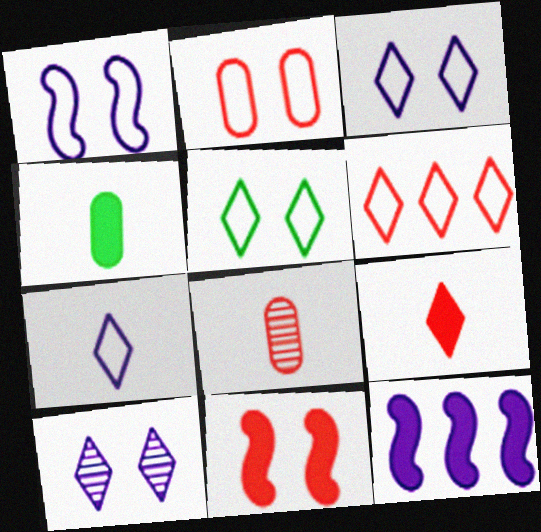[[1, 2, 5], 
[5, 6, 7], 
[5, 8, 12], 
[6, 8, 11]]